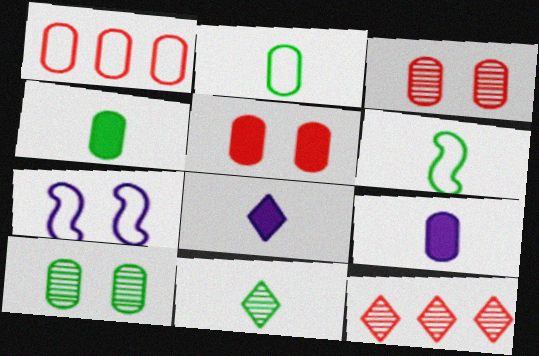[[1, 9, 10], 
[4, 6, 11], 
[4, 7, 12]]